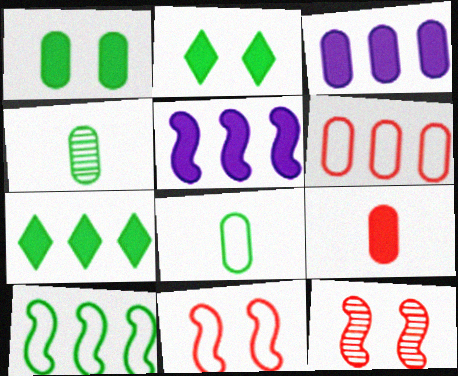[[1, 3, 9], 
[2, 4, 10], 
[2, 5, 9]]